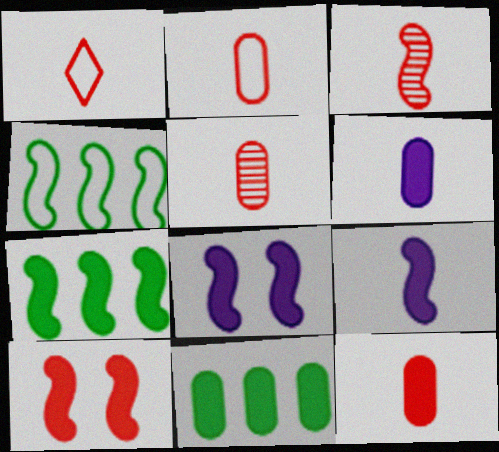[[1, 3, 12], 
[2, 5, 12], 
[3, 4, 8], 
[7, 9, 10]]